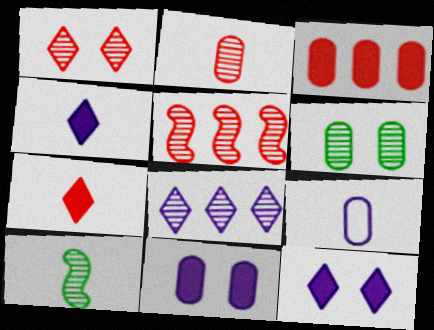[[1, 2, 5], 
[3, 6, 9], 
[7, 9, 10]]